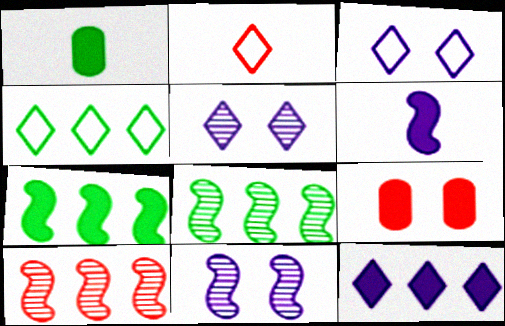[[1, 3, 10], 
[2, 3, 4], 
[2, 9, 10]]